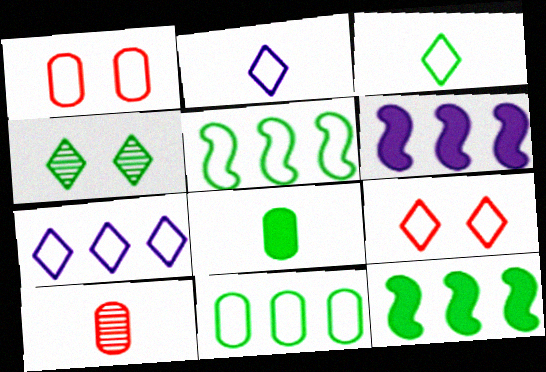[[1, 2, 5], 
[3, 7, 9], 
[4, 5, 8]]